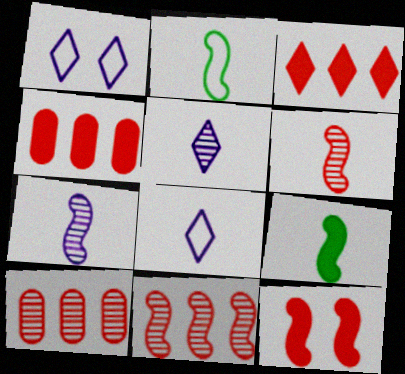[[1, 9, 10]]